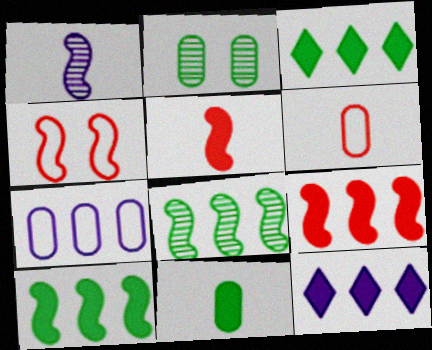[[1, 4, 10]]